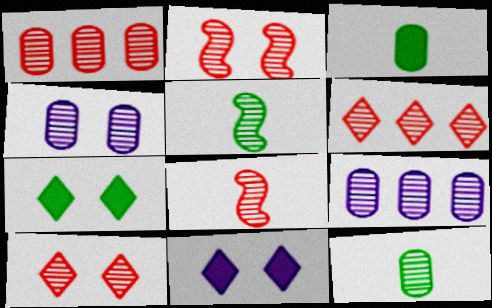[[1, 4, 12], 
[1, 8, 10], 
[4, 5, 6], 
[5, 9, 10]]